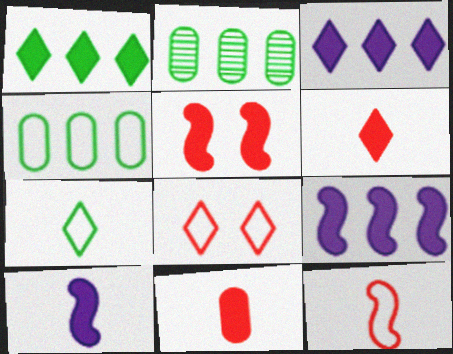[[2, 8, 10]]